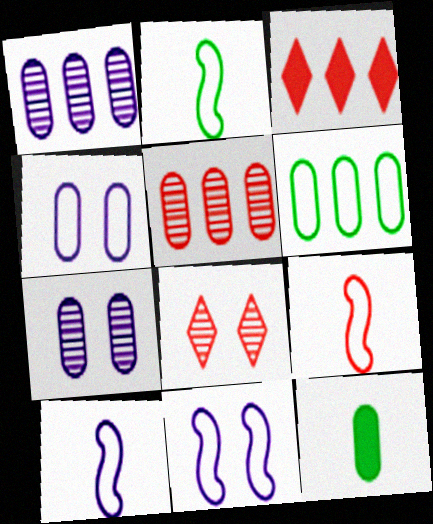[[2, 3, 7], 
[2, 9, 10], 
[4, 5, 12]]